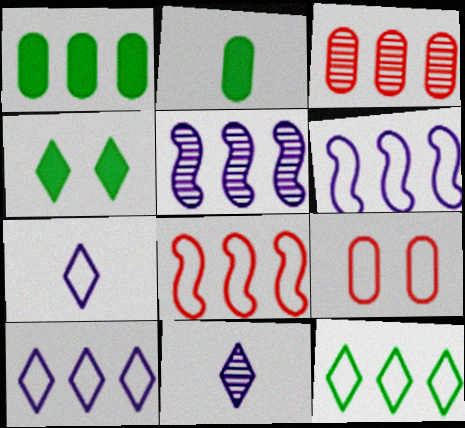[]